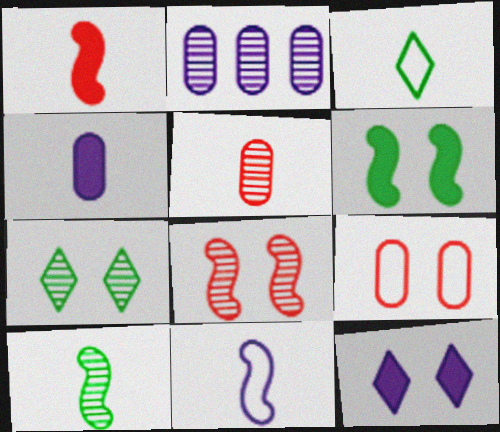[[1, 10, 11], 
[2, 11, 12]]